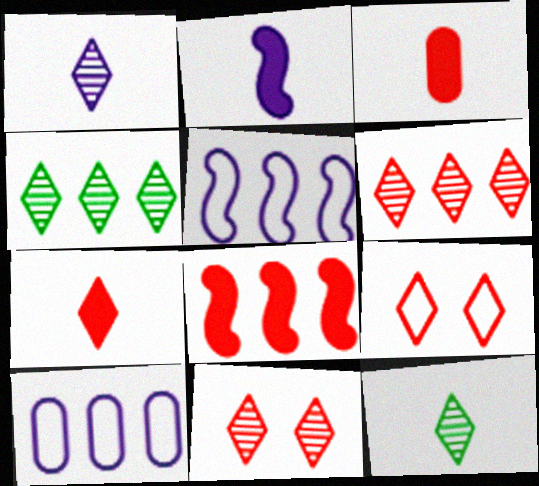[[1, 4, 11], 
[4, 8, 10], 
[6, 7, 9]]